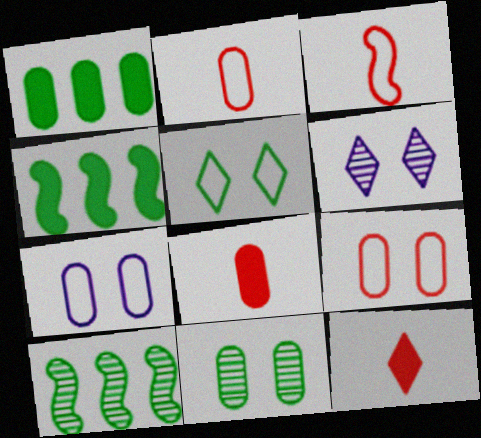[[1, 3, 6], 
[2, 4, 6], 
[7, 10, 12]]